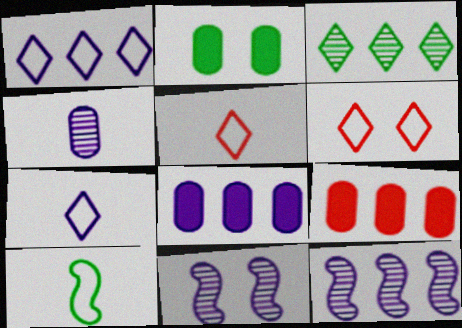[[1, 8, 12], 
[2, 3, 10], 
[2, 5, 12], 
[2, 6, 11], 
[7, 8, 11]]